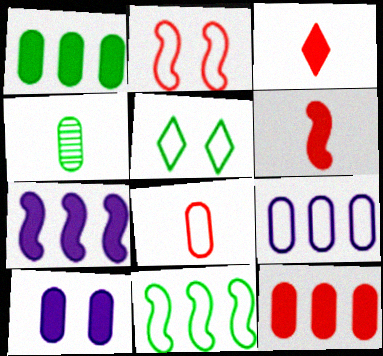[]